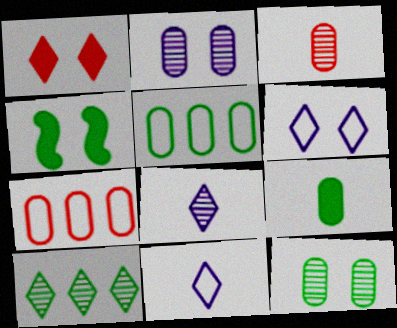[[1, 10, 11], 
[2, 7, 9], 
[4, 7, 8], 
[5, 9, 12]]